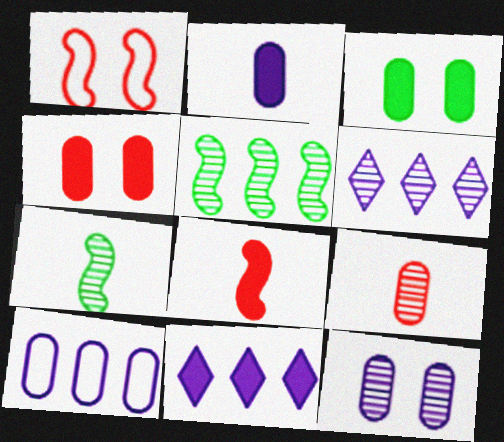[[2, 10, 12], 
[3, 8, 11], 
[3, 9, 10]]